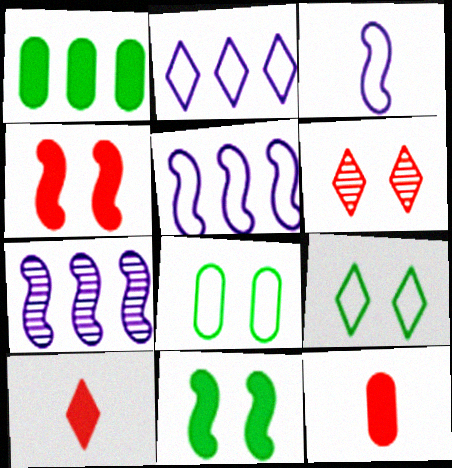[[1, 3, 6], 
[7, 8, 10], 
[7, 9, 12]]